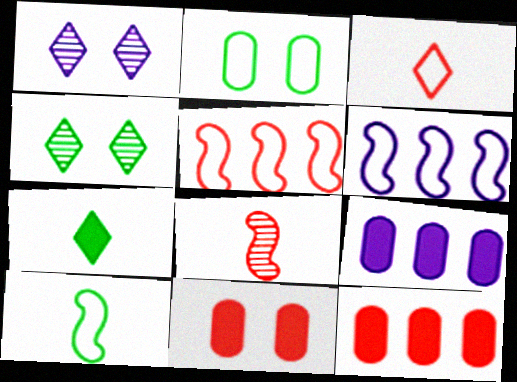[[1, 10, 12], 
[2, 3, 6]]